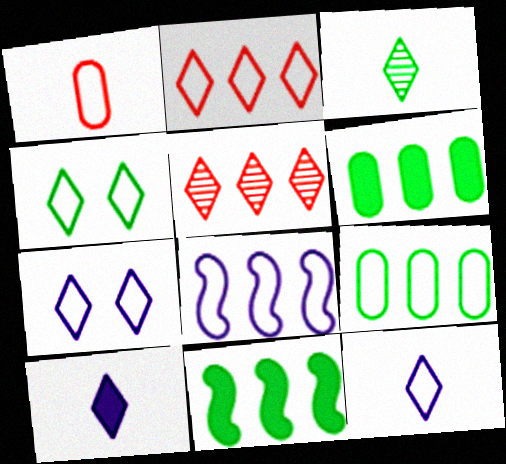[[1, 4, 8], 
[2, 4, 12], 
[2, 8, 9], 
[4, 5, 10], 
[5, 6, 8]]